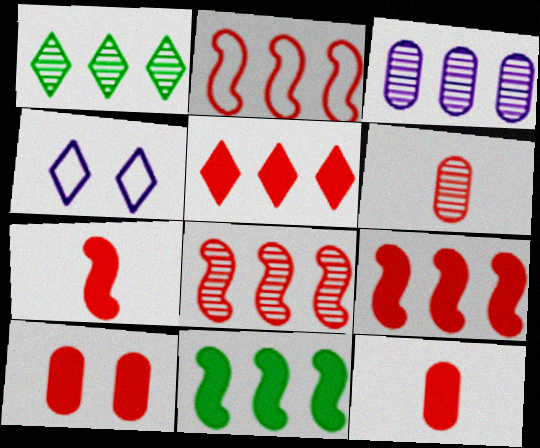[[1, 3, 8], 
[2, 8, 9], 
[4, 6, 11], 
[5, 7, 10]]